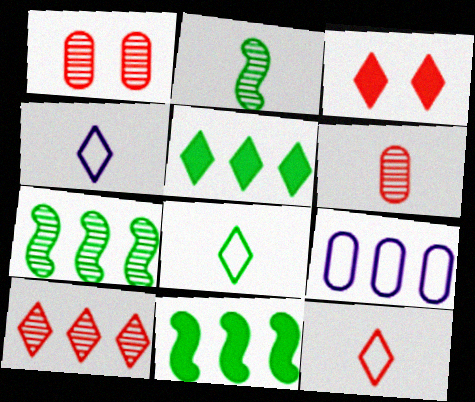[[1, 4, 11], 
[2, 3, 9], 
[3, 10, 12], 
[4, 8, 12], 
[9, 10, 11]]